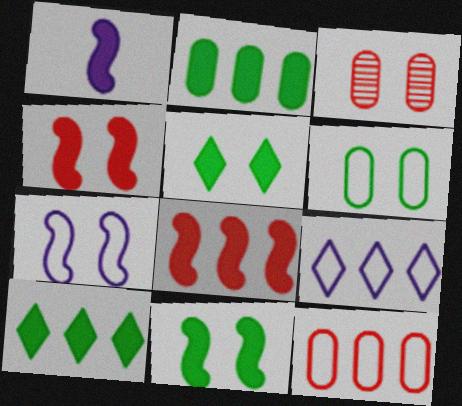[[1, 8, 11], 
[3, 5, 7]]